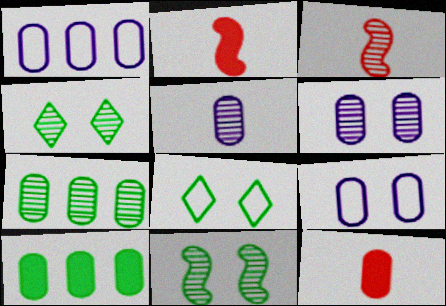[[1, 2, 4], 
[7, 9, 12]]